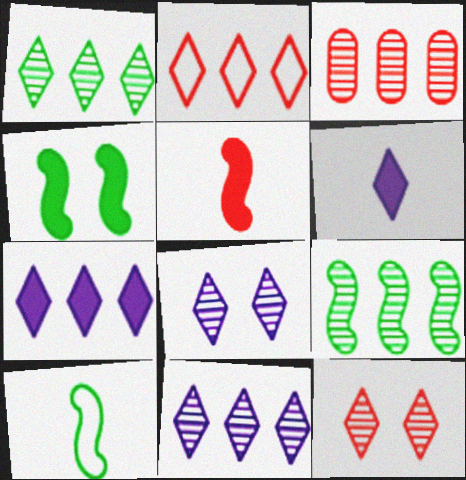[[1, 2, 7], 
[3, 9, 11], 
[4, 9, 10]]